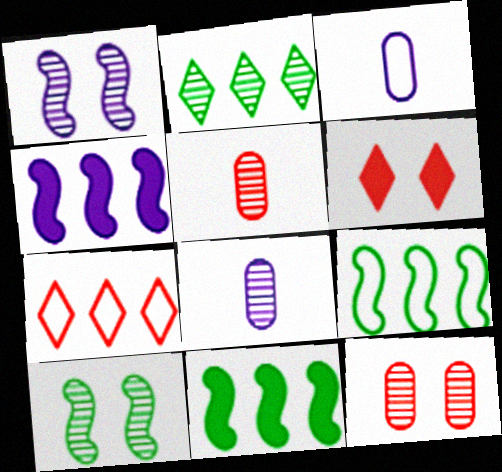[[1, 2, 5], 
[6, 8, 9]]